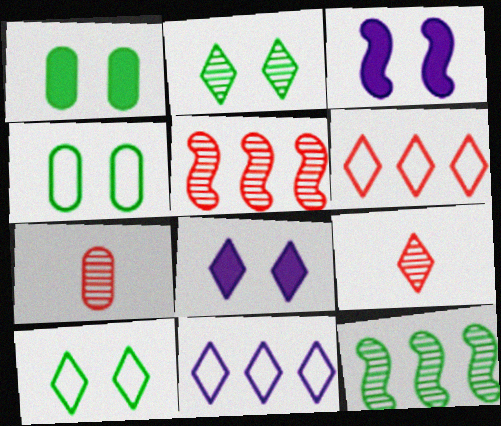[]